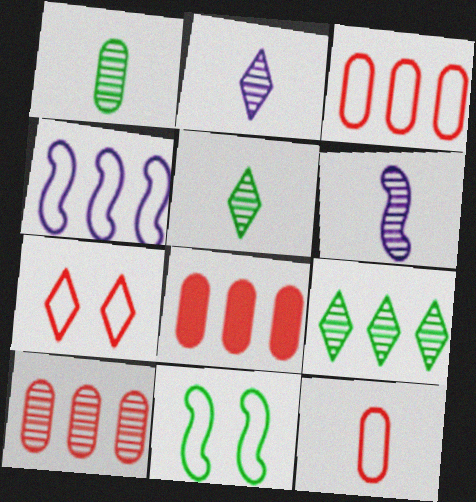[[2, 8, 11], 
[3, 8, 10], 
[4, 8, 9]]